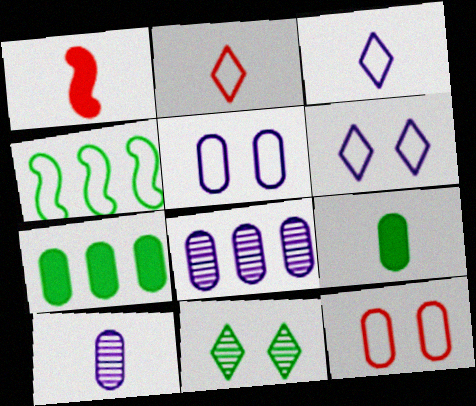[[2, 4, 5], 
[3, 4, 12], 
[4, 9, 11], 
[7, 10, 12], 
[8, 9, 12]]